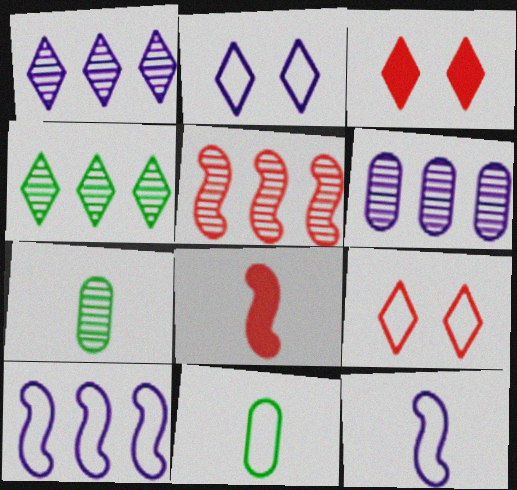[[3, 7, 10], 
[4, 5, 6], 
[9, 10, 11]]